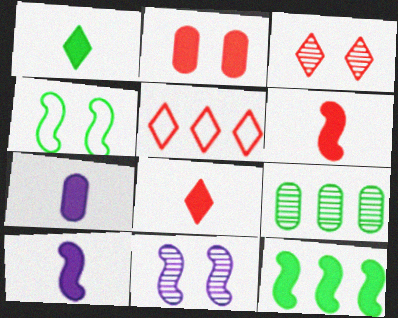[[1, 4, 9], 
[1, 6, 7], 
[3, 5, 8]]